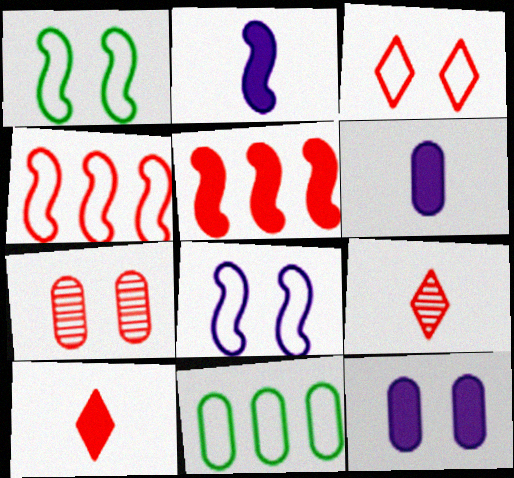[[4, 7, 10], 
[6, 7, 11]]